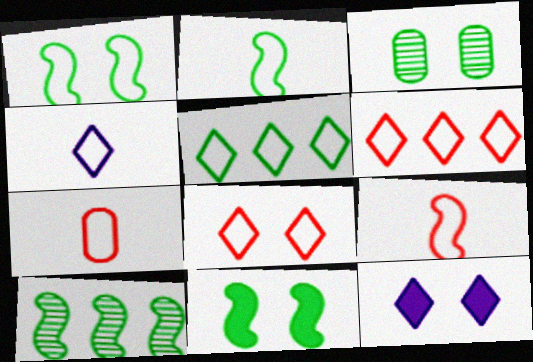[[2, 4, 7], 
[2, 10, 11], 
[4, 5, 8], 
[7, 10, 12]]